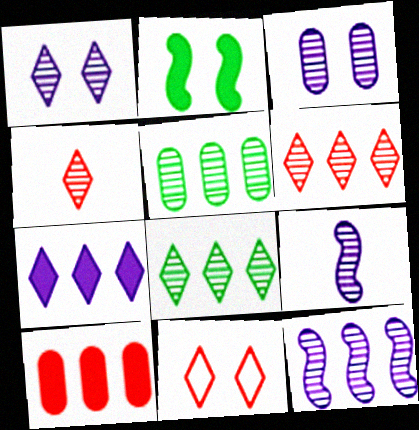[[1, 4, 8], 
[2, 3, 11], 
[5, 6, 12]]